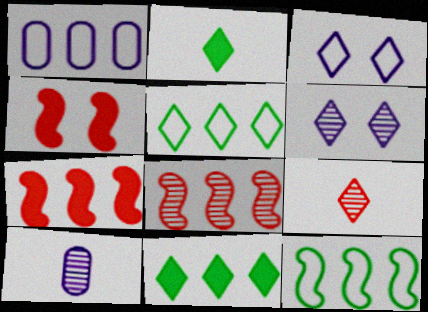[[1, 8, 11], 
[3, 9, 11], 
[4, 5, 10]]